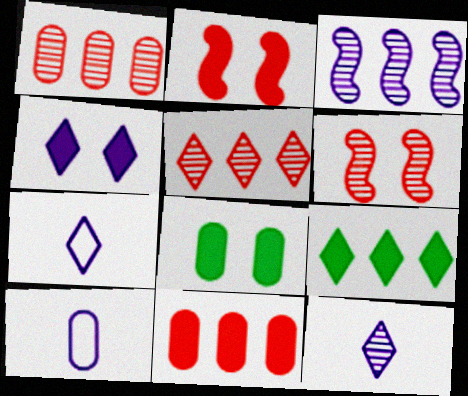[[1, 8, 10], 
[2, 4, 8], 
[3, 4, 10], 
[6, 9, 10]]